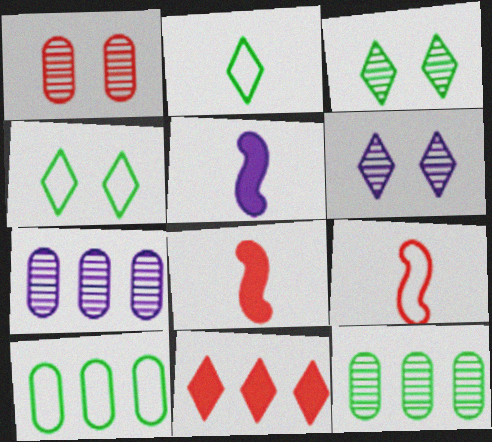[[1, 9, 11], 
[2, 6, 11], 
[4, 7, 8], 
[6, 8, 10]]